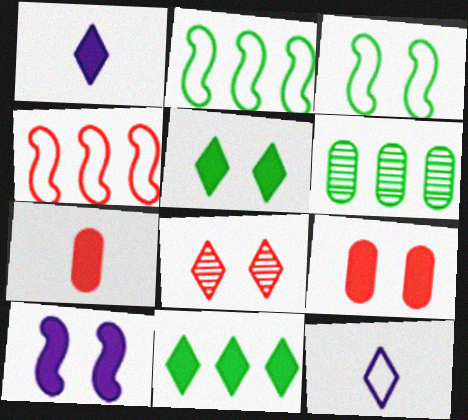[[2, 6, 11], 
[4, 7, 8], 
[5, 9, 10], 
[7, 10, 11], 
[8, 11, 12]]